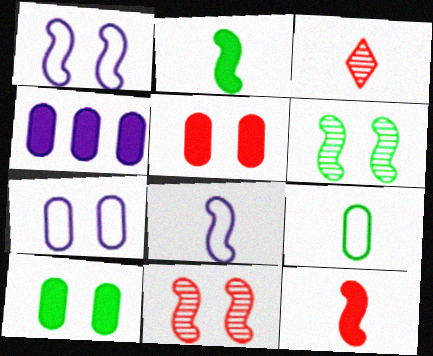[]